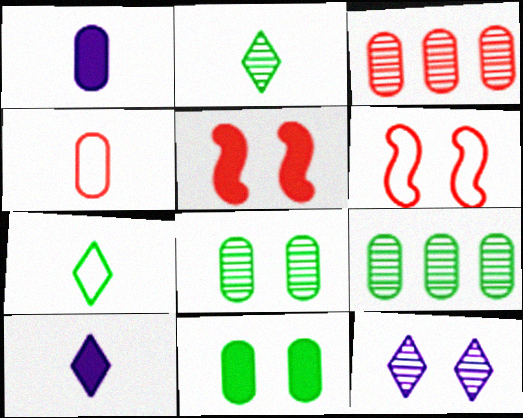[[6, 9, 10], 
[6, 11, 12]]